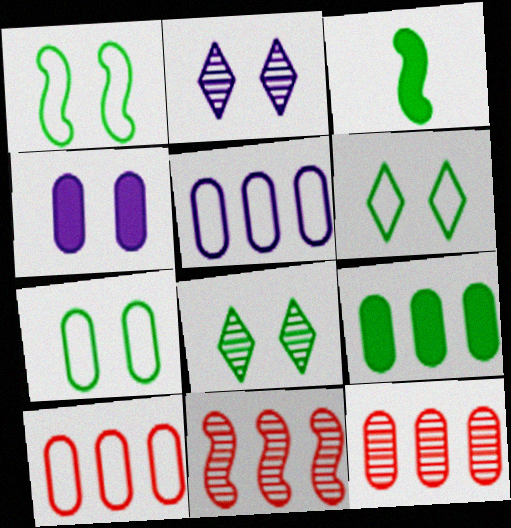[[1, 6, 7], 
[2, 3, 10], 
[5, 9, 12]]